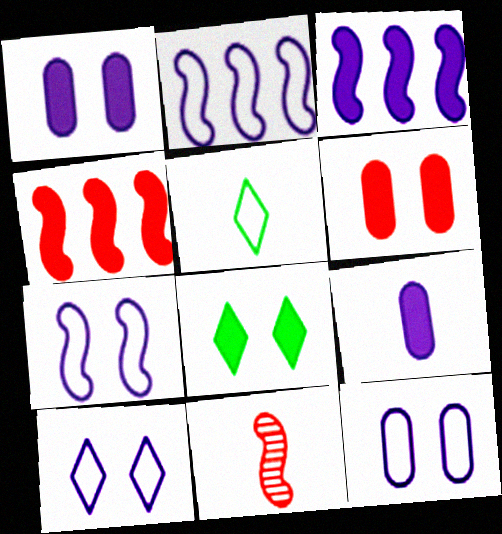[[4, 8, 9], 
[5, 9, 11], 
[7, 10, 12]]